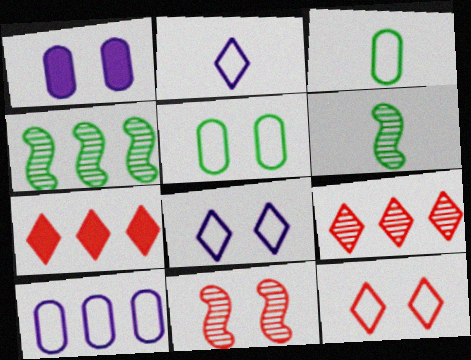[[4, 7, 10]]